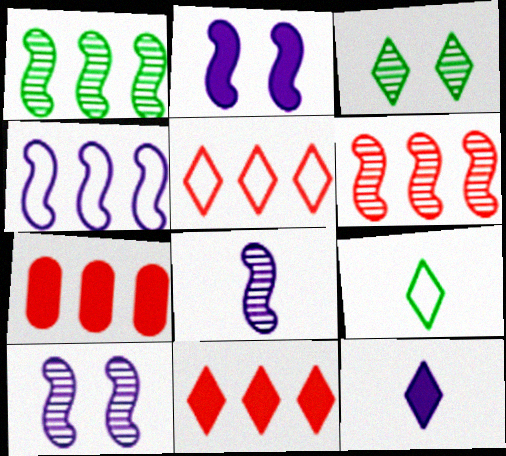[[2, 4, 8], 
[3, 5, 12], 
[5, 6, 7], 
[7, 9, 10]]